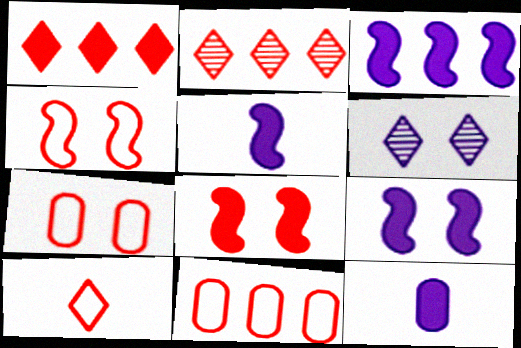[[3, 5, 9], 
[4, 10, 11]]